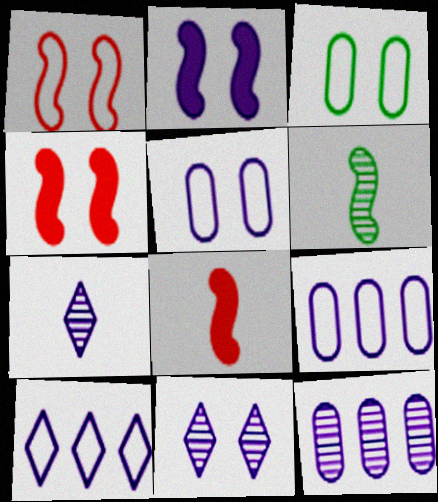[[2, 5, 11], 
[2, 7, 9], 
[3, 4, 11]]